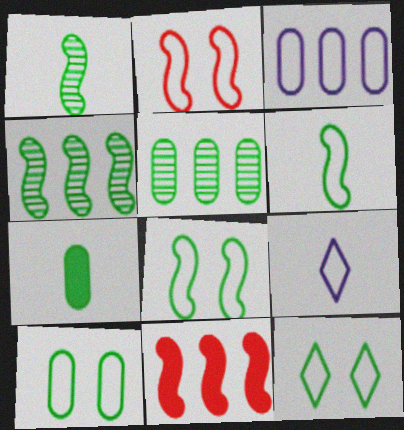[[4, 7, 12], 
[5, 7, 10], 
[8, 10, 12]]